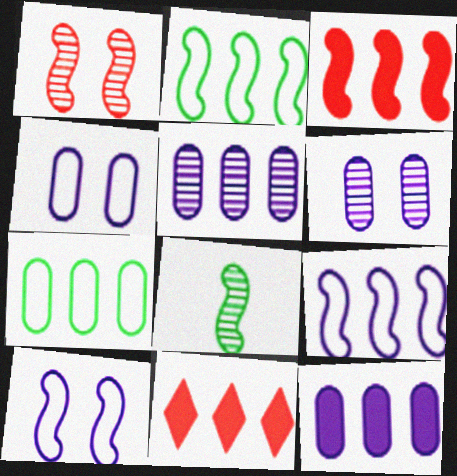[[2, 5, 11], 
[3, 8, 10], 
[4, 8, 11]]